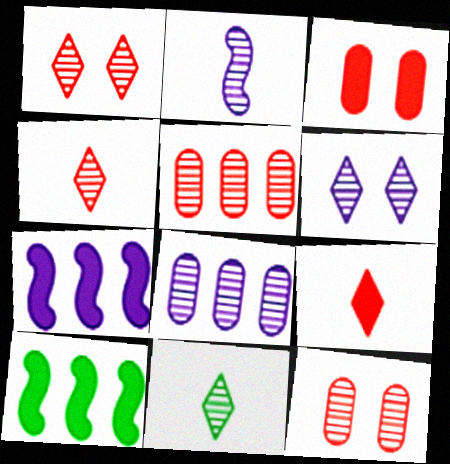[[2, 6, 8]]